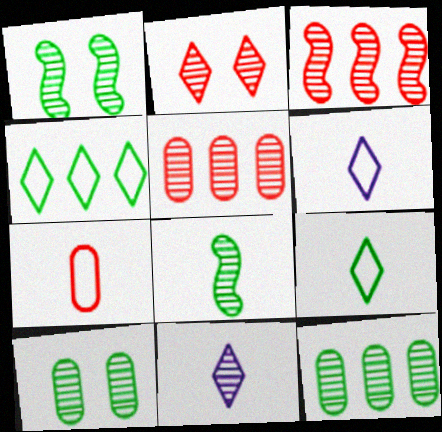[[1, 5, 11], 
[3, 10, 11]]